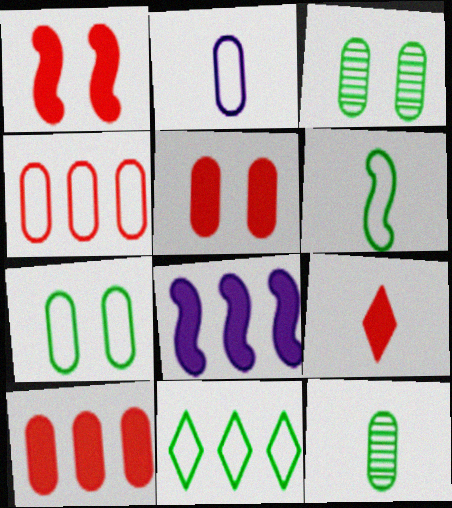[[1, 9, 10], 
[2, 3, 10], 
[2, 4, 7], 
[6, 7, 11]]